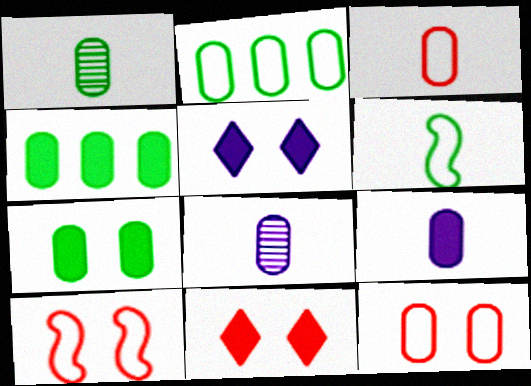[[1, 2, 7], 
[1, 3, 9], 
[4, 8, 12]]